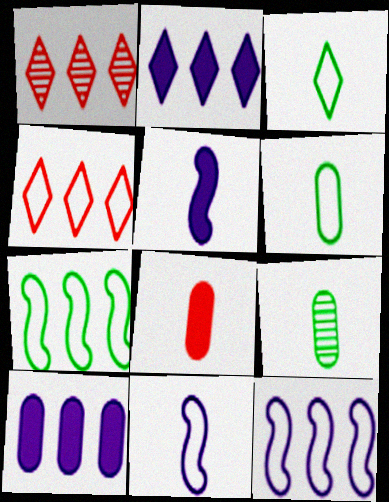[[1, 7, 10]]